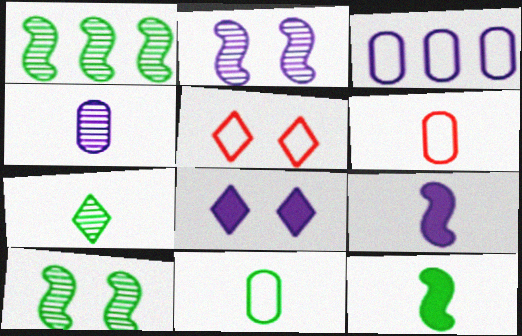[[1, 6, 8], 
[6, 7, 9], 
[7, 11, 12]]